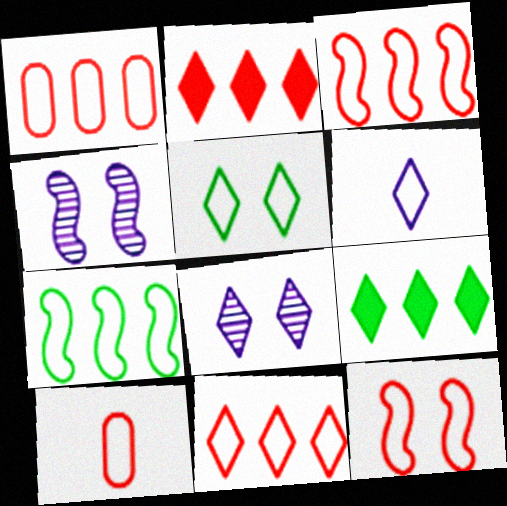[[1, 3, 11], 
[4, 9, 10], 
[5, 6, 11], 
[10, 11, 12]]